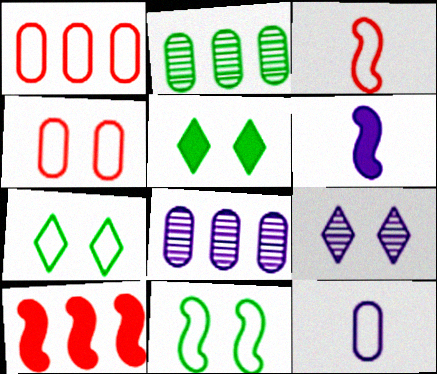[[3, 5, 8]]